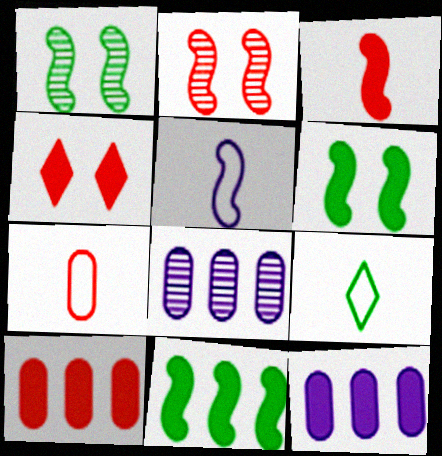[[2, 5, 11], 
[2, 9, 12], 
[3, 4, 10], 
[5, 7, 9]]